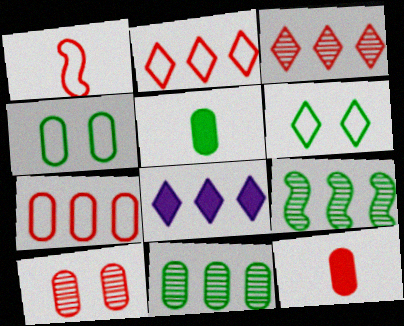[[4, 5, 11], 
[5, 6, 9], 
[7, 8, 9], 
[7, 10, 12]]